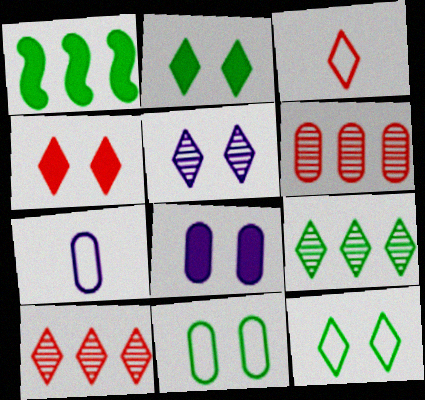[[3, 4, 10], 
[4, 5, 12]]